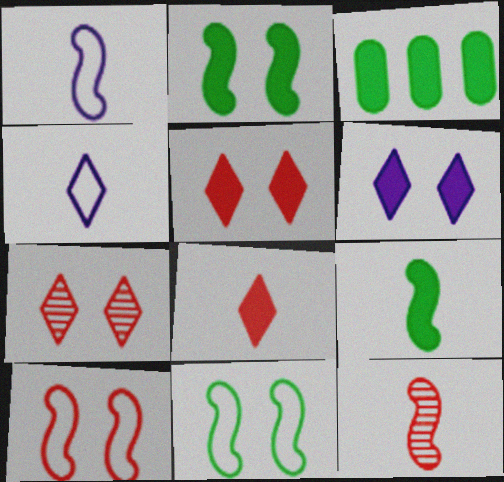[[1, 3, 7], 
[1, 9, 12]]